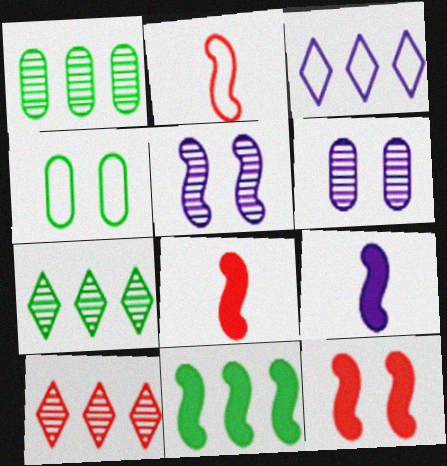[[2, 3, 4], 
[2, 5, 11], 
[3, 6, 9], 
[4, 9, 10], 
[9, 11, 12]]